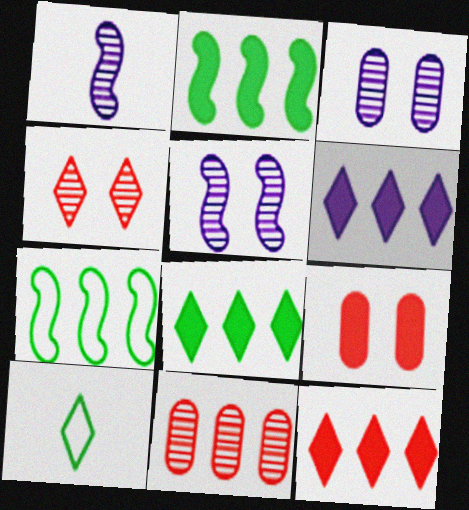[[4, 6, 10], 
[6, 7, 11], 
[6, 8, 12]]